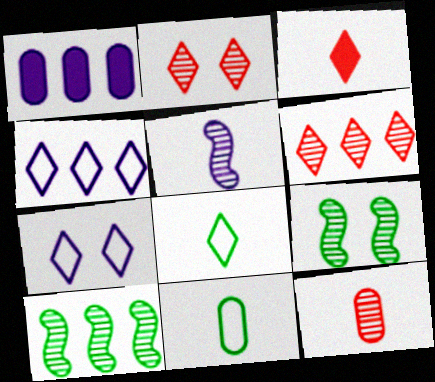[[1, 5, 7], 
[3, 5, 11]]